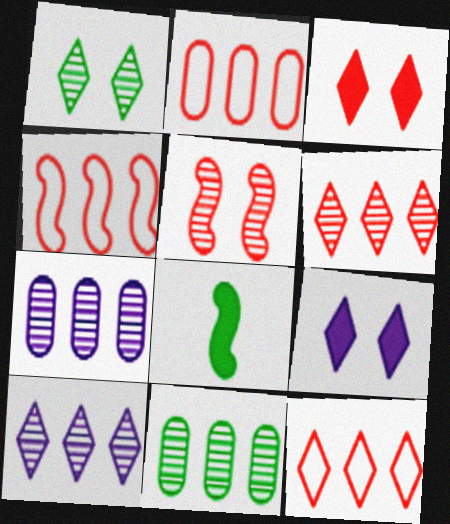[[2, 4, 12]]